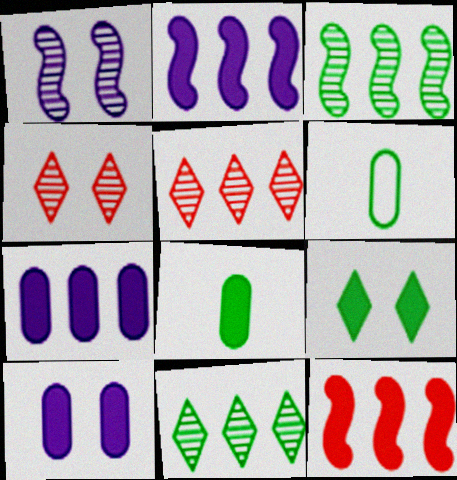[[2, 4, 6], 
[3, 6, 9]]